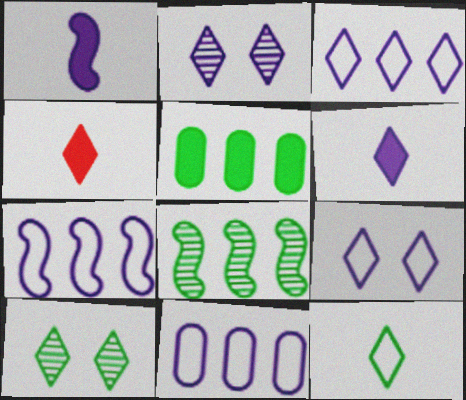[[1, 2, 11], 
[2, 3, 6], 
[3, 4, 10], 
[3, 7, 11]]